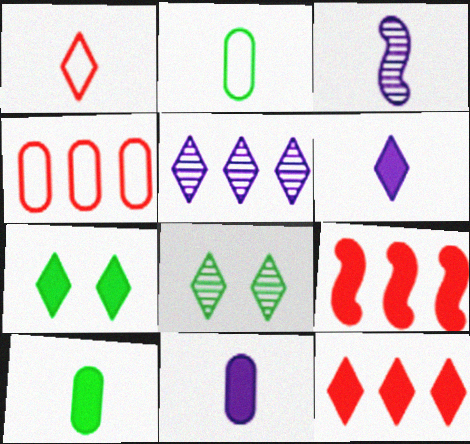[[1, 3, 10], 
[1, 5, 7], 
[3, 4, 7], 
[6, 7, 12], 
[7, 9, 11]]